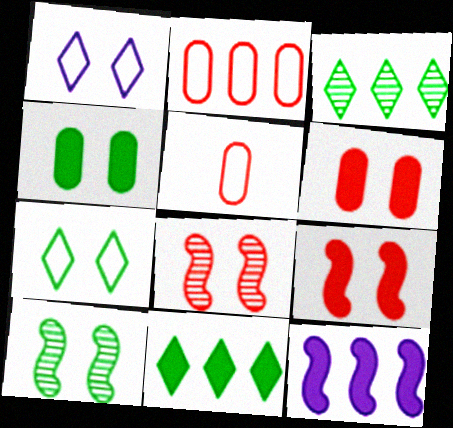[[1, 4, 8], 
[1, 6, 10], 
[2, 3, 12], 
[4, 7, 10]]